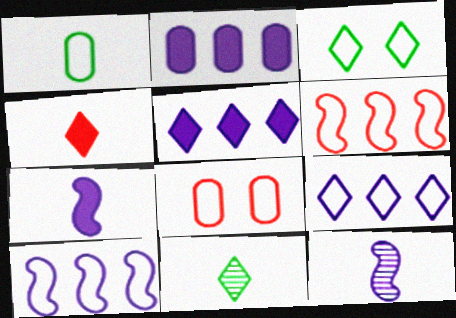[[1, 4, 12]]